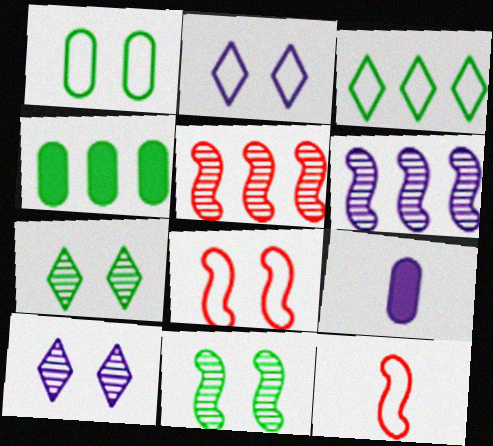[[1, 2, 8], 
[2, 6, 9], 
[4, 10, 12]]